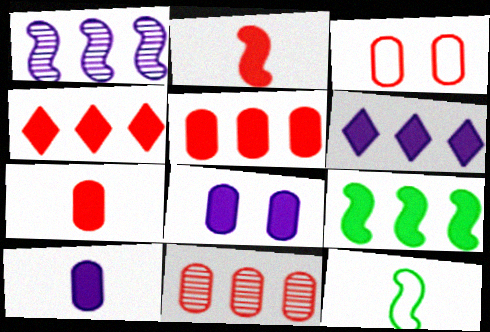[[3, 7, 11], 
[5, 6, 9]]